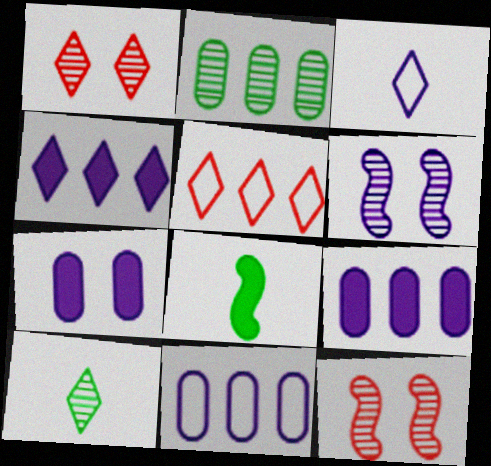[[1, 8, 11], 
[3, 6, 9]]